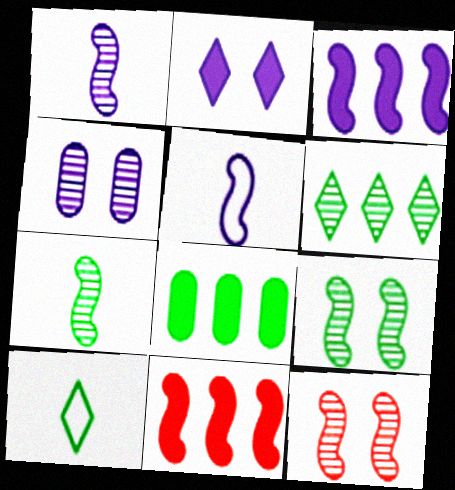[[4, 10, 11], 
[5, 9, 11], 
[8, 9, 10]]